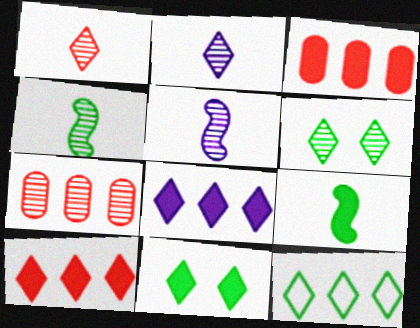[[5, 6, 7]]